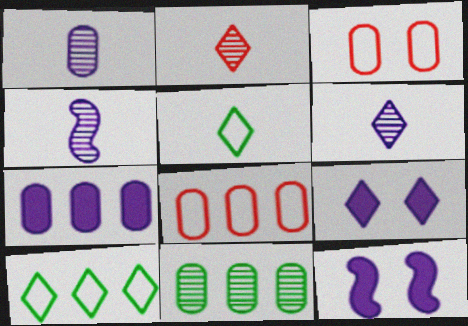[[1, 4, 6], 
[2, 9, 10], 
[7, 8, 11]]